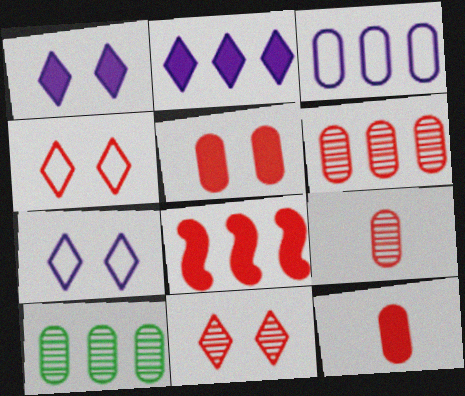[[4, 8, 9]]